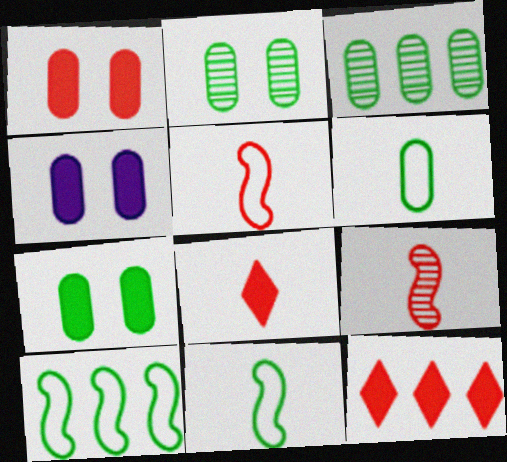[[1, 4, 7], 
[3, 6, 7]]